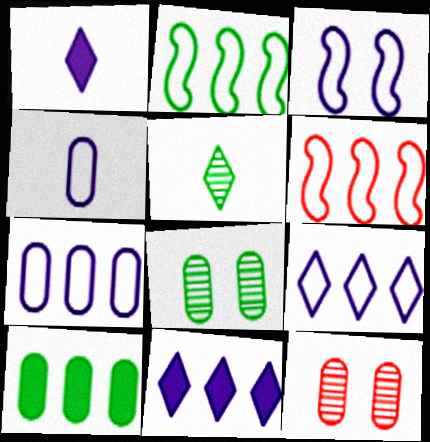[[1, 2, 12], 
[1, 6, 8], 
[3, 4, 9], 
[4, 10, 12]]